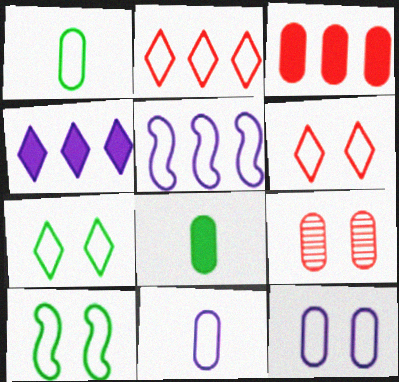[[1, 5, 6], 
[2, 10, 11], 
[6, 10, 12]]